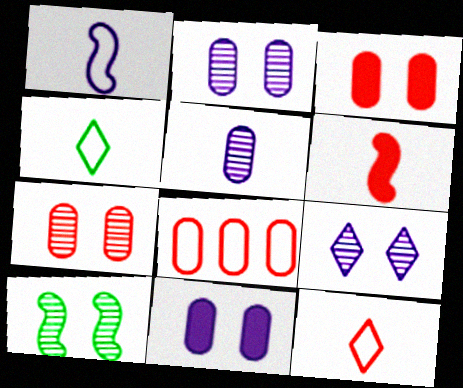[[4, 5, 6], 
[7, 9, 10]]